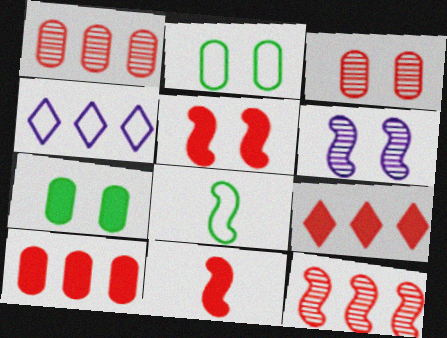[]